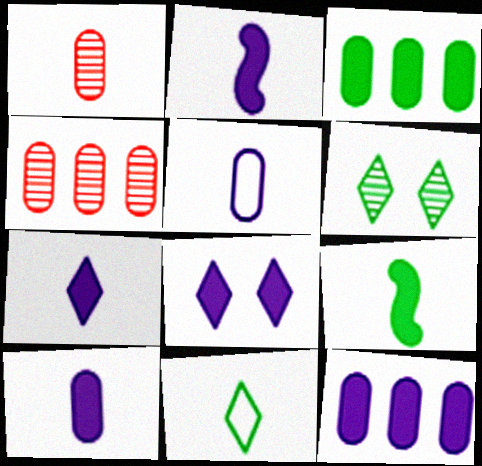[[1, 2, 11], 
[2, 7, 10], 
[2, 8, 12]]